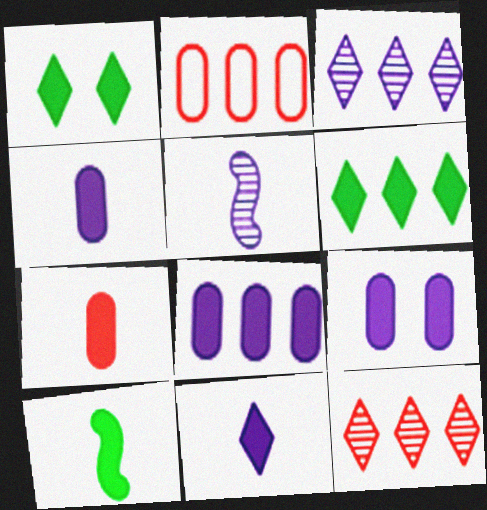[[1, 2, 5], 
[4, 8, 9], 
[7, 10, 11]]